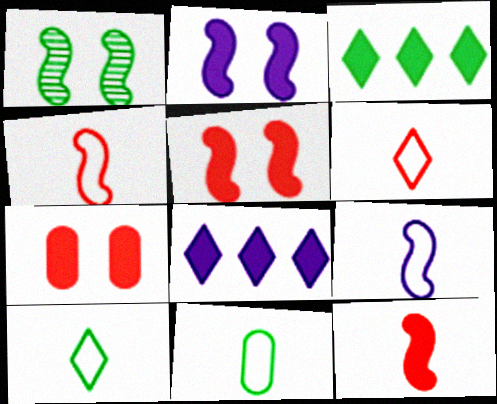[[1, 3, 11], 
[6, 9, 11]]